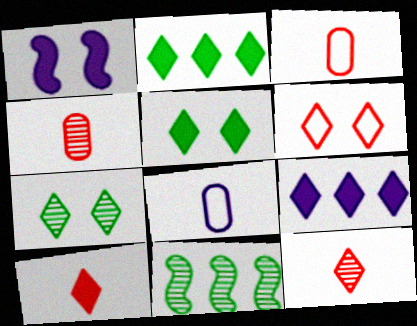[[5, 9, 10]]